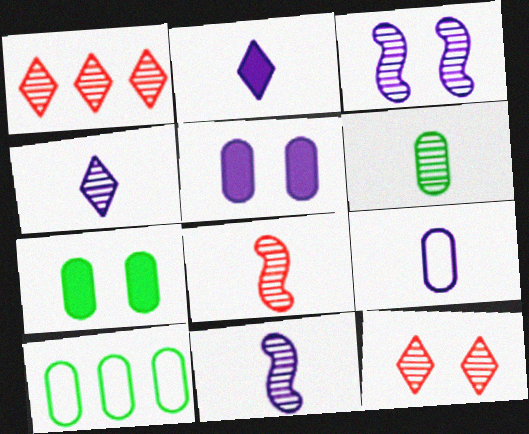[[1, 3, 6], 
[2, 9, 11], 
[4, 6, 8], 
[6, 7, 10]]